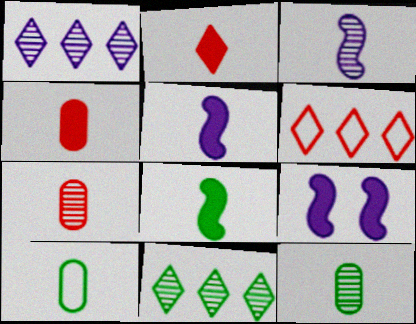[[2, 3, 10], 
[6, 9, 12]]